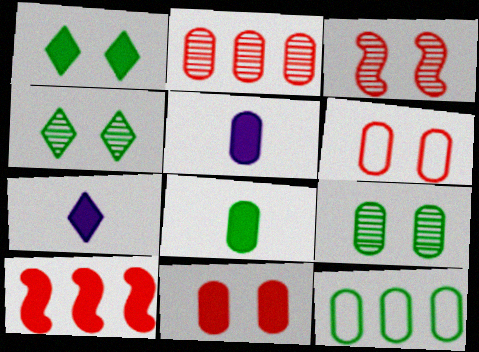[[1, 5, 10], 
[3, 7, 12], 
[8, 9, 12]]